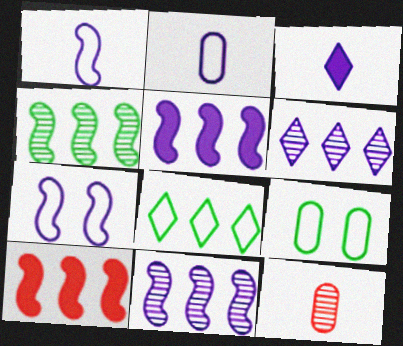[]